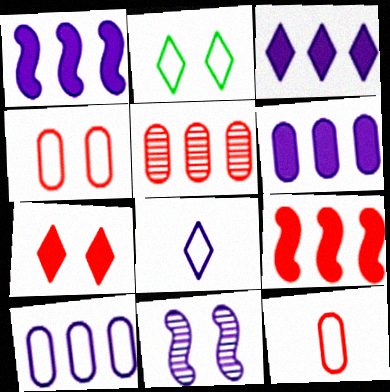[[1, 3, 6], 
[6, 8, 11]]